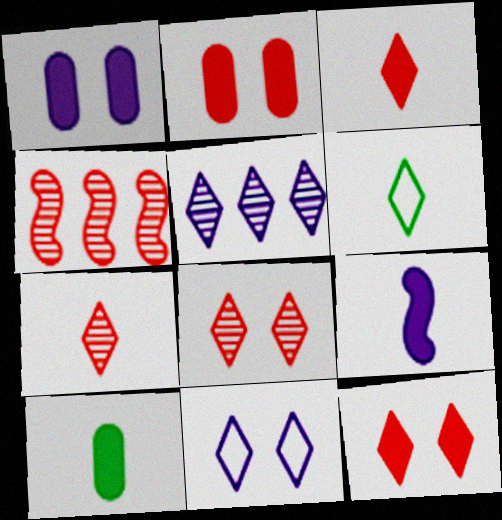[[1, 4, 6], 
[3, 9, 10], 
[4, 10, 11], 
[5, 6, 12]]